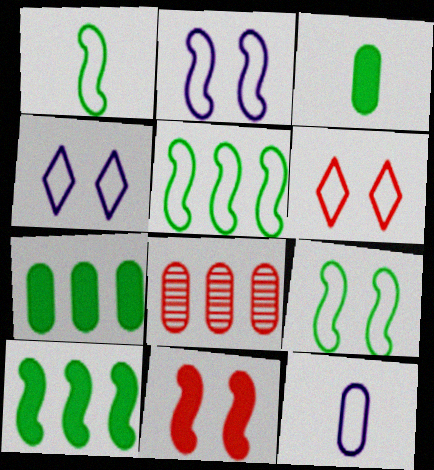[[1, 5, 9], 
[5, 6, 12]]